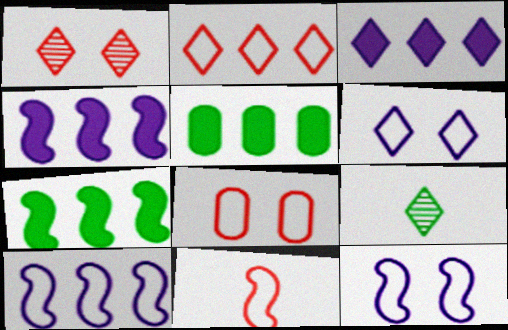[[2, 8, 11], 
[4, 8, 9]]